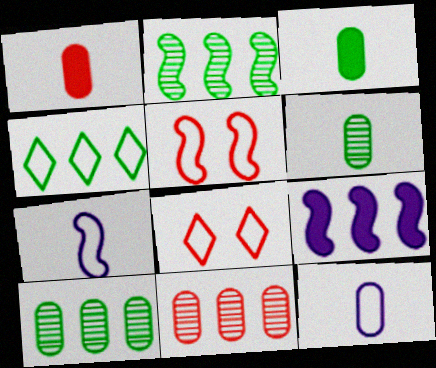[[1, 6, 12], 
[4, 5, 12], 
[4, 9, 11], 
[6, 8, 9]]